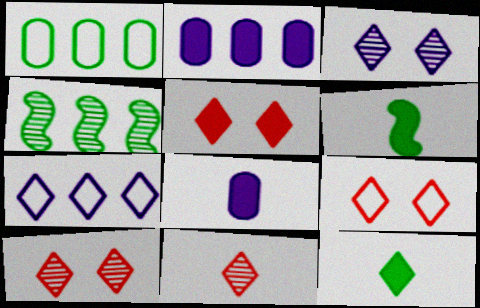[[2, 5, 6], 
[4, 8, 9], 
[5, 9, 10], 
[7, 10, 12]]